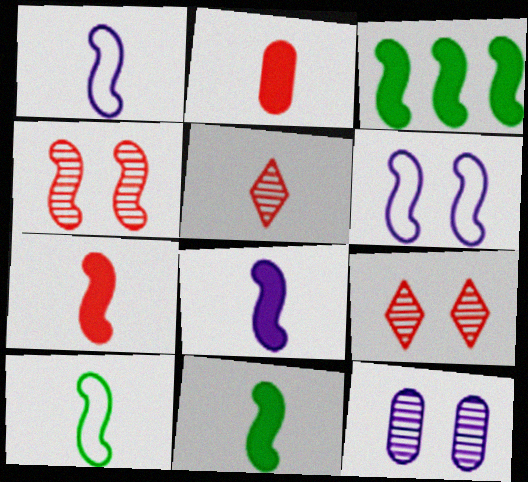[[1, 3, 4], 
[7, 8, 11]]